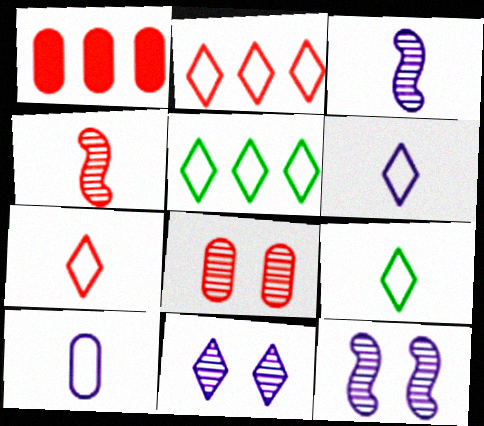[[1, 9, 12], 
[6, 7, 9]]